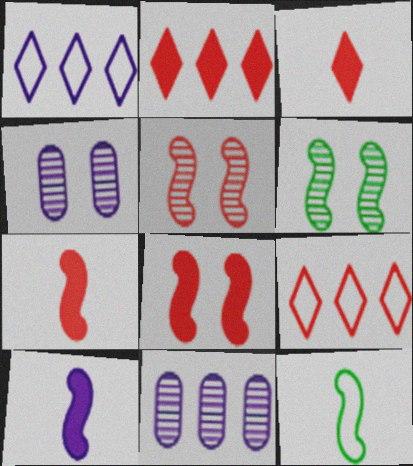[[1, 4, 10], 
[2, 4, 12]]